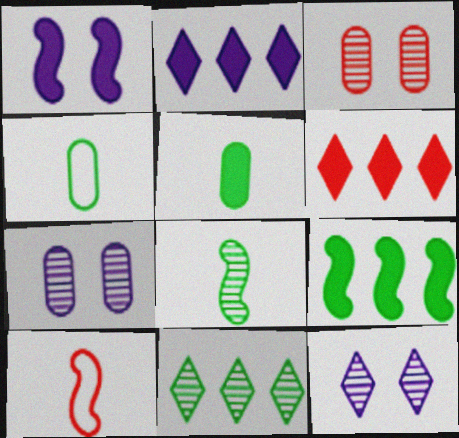[[1, 5, 6], 
[3, 6, 10]]